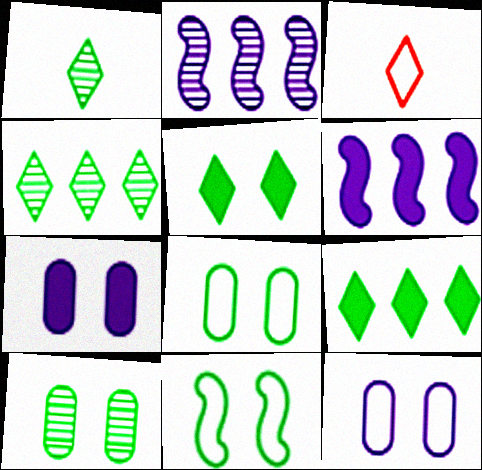[[3, 6, 10], 
[5, 10, 11]]